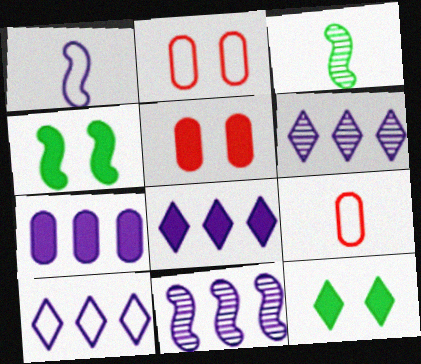[[2, 3, 8], 
[3, 5, 10], 
[4, 6, 9], 
[6, 8, 10], 
[7, 10, 11], 
[9, 11, 12]]